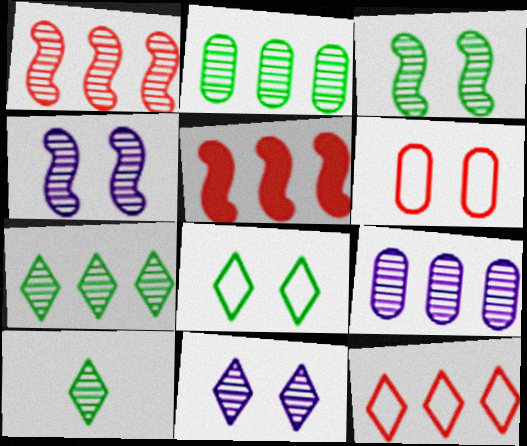[[1, 7, 9], 
[2, 3, 10]]